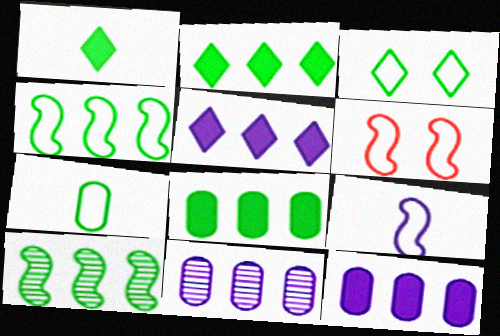[[1, 6, 11], 
[3, 4, 7], 
[4, 6, 9]]